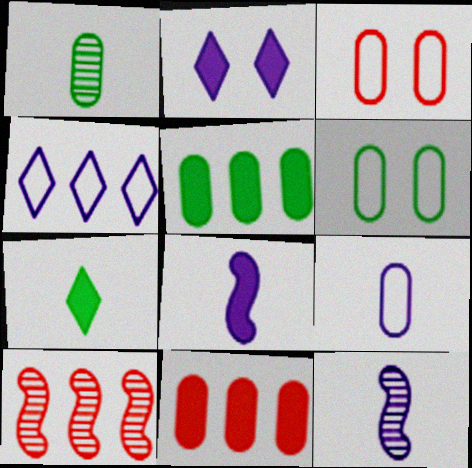[[1, 5, 6], 
[4, 5, 10]]